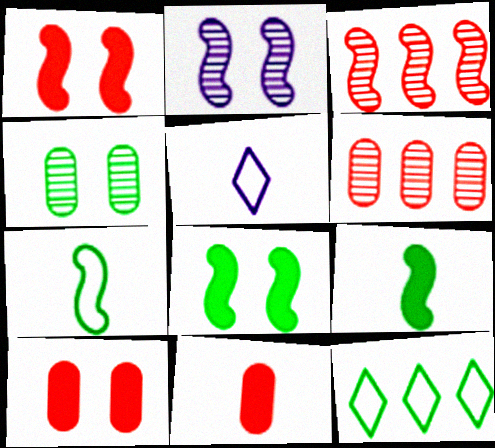[[2, 11, 12], 
[4, 9, 12], 
[5, 6, 8]]